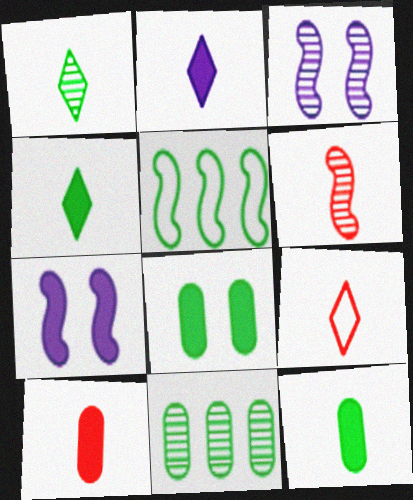[[1, 2, 9], 
[1, 5, 8], 
[5, 6, 7], 
[6, 9, 10], 
[7, 9, 11]]